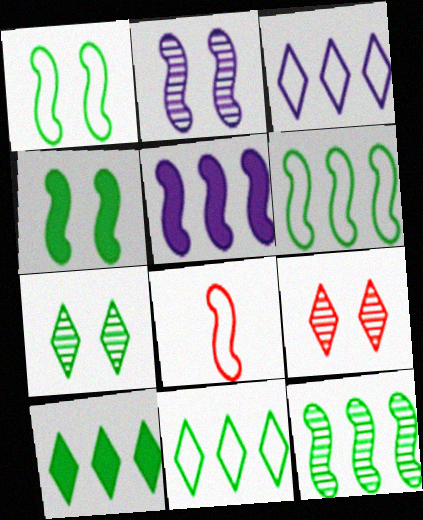[]